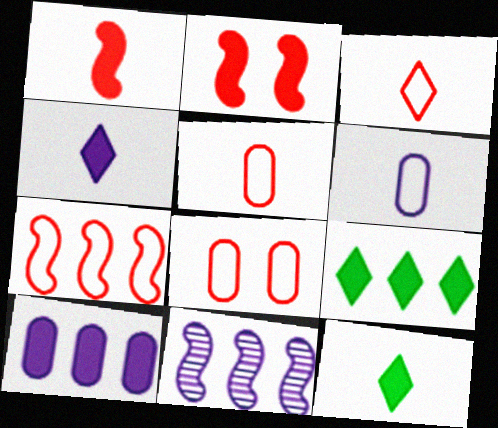[[2, 10, 12], 
[3, 7, 8], 
[8, 11, 12]]